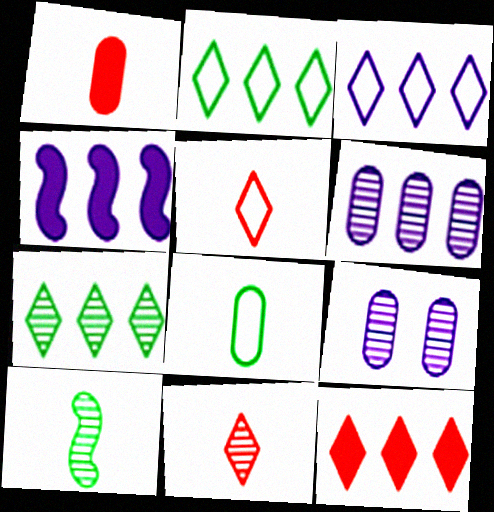[[3, 4, 6], 
[3, 7, 12]]